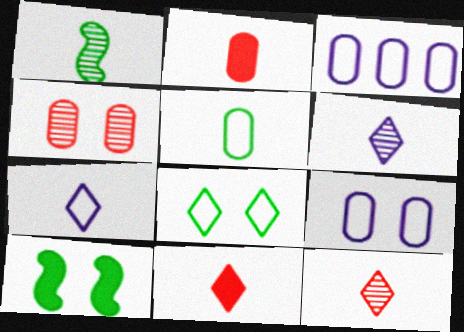[[1, 2, 7], 
[3, 10, 12]]